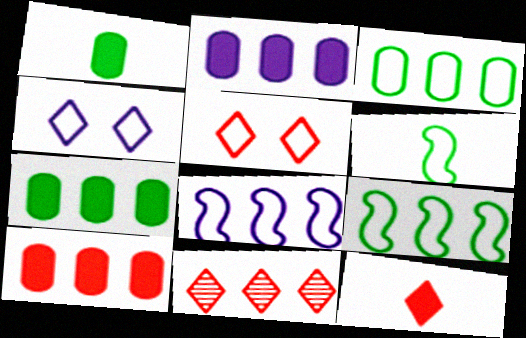[[2, 7, 10], 
[2, 9, 11], 
[5, 11, 12], 
[7, 8, 11]]